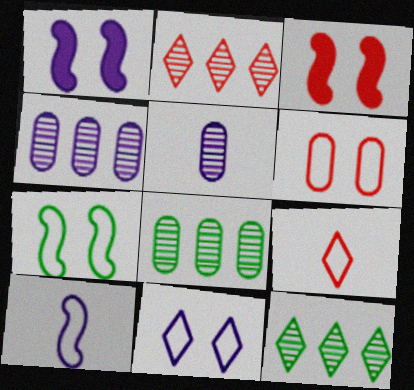[[1, 8, 9], 
[6, 7, 11]]